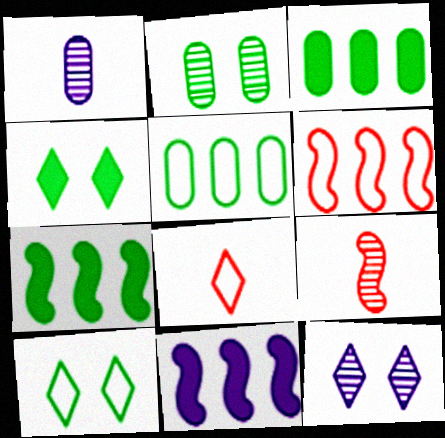[[1, 4, 6], 
[2, 8, 11]]